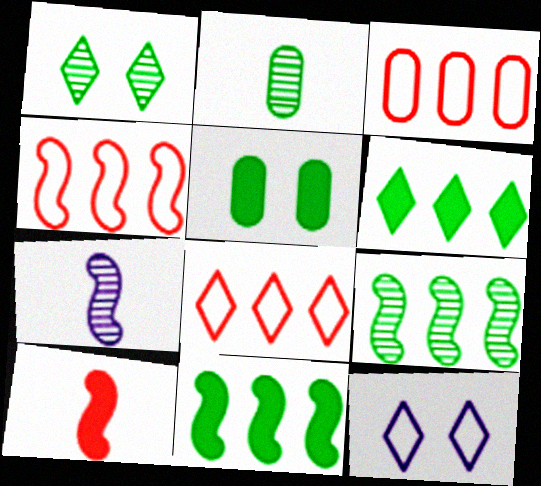[[1, 2, 9], 
[3, 4, 8], 
[5, 7, 8]]